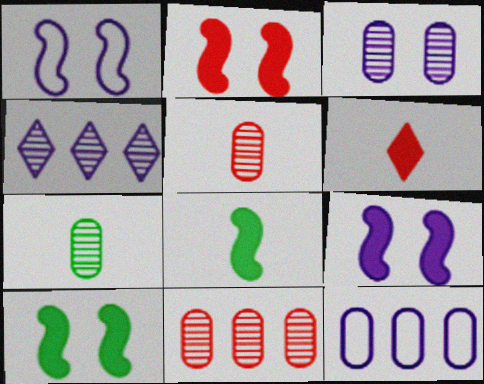[[2, 9, 10], 
[3, 7, 11]]